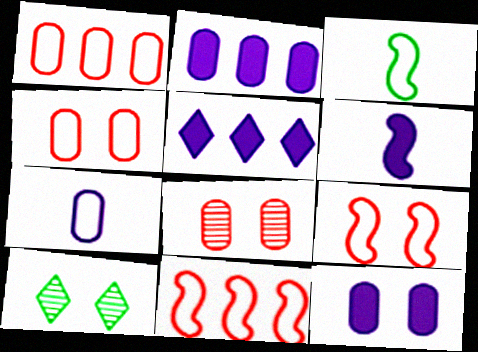[[1, 6, 10], 
[3, 5, 8], 
[5, 6, 12], 
[9, 10, 12]]